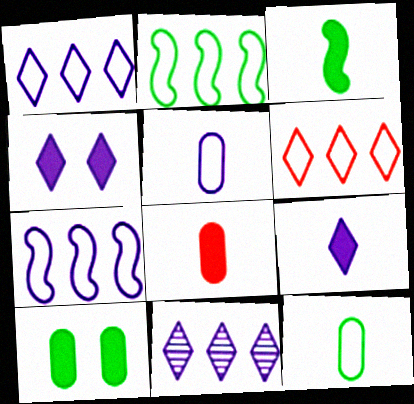[[3, 8, 9]]